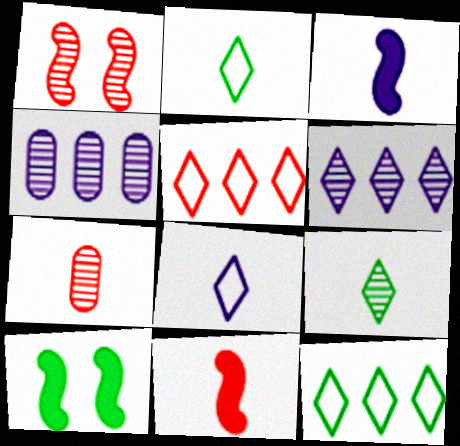[[1, 4, 9], 
[2, 3, 7]]